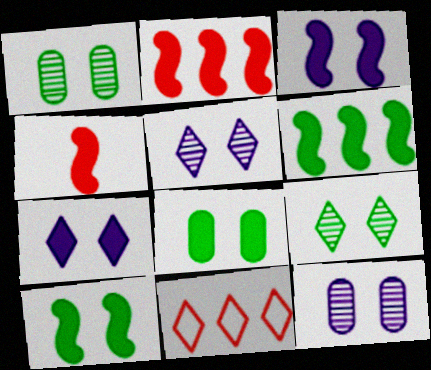[[3, 4, 6]]